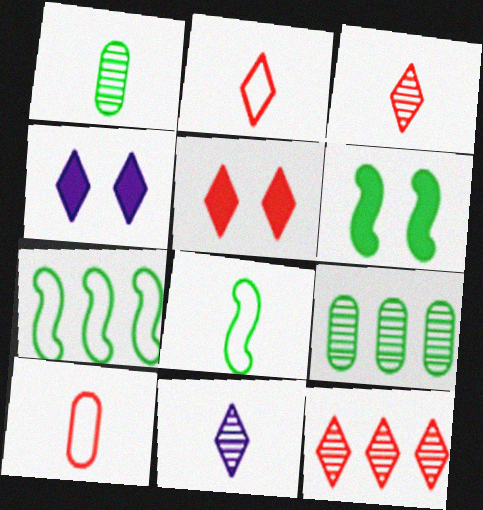[[2, 5, 12]]